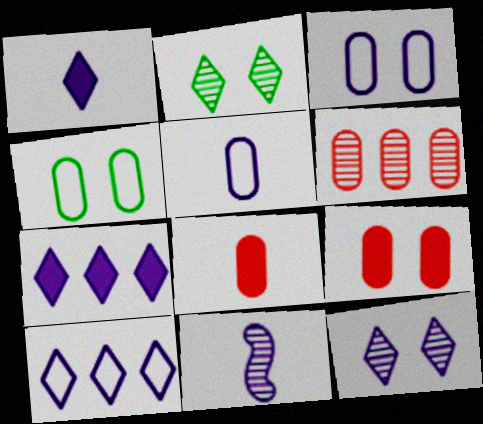[[1, 5, 11], 
[1, 10, 12], 
[2, 6, 11], 
[3, 7, 11]]